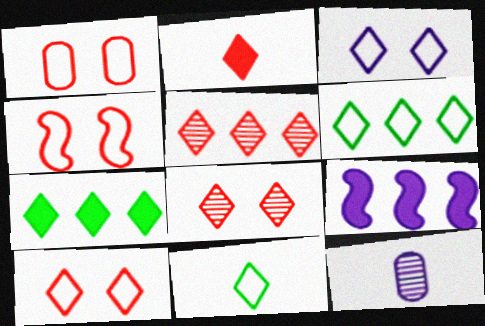[[1, 4, 10], 
[2, 5, 10], 
[3, 9, 12], 
[4, 7, 12]]